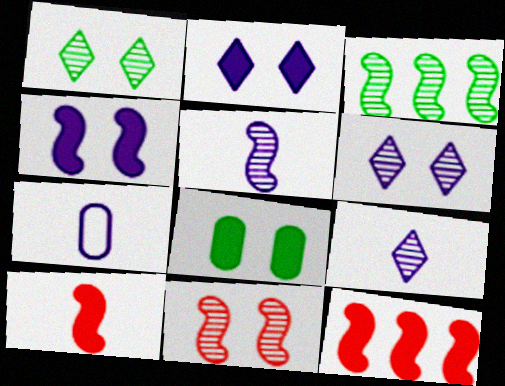[[1, 7, 12], 
[3, 5, 11]]